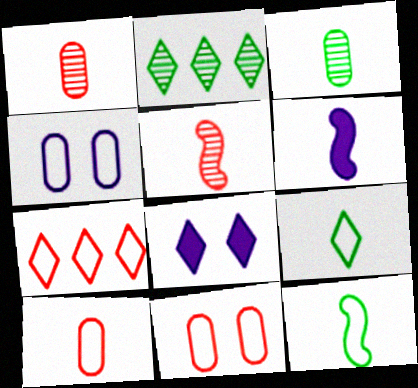[[1, 6, 9], 
[2, 6, 11], 
[4, 7, 12], 
[5, 6, 12]]